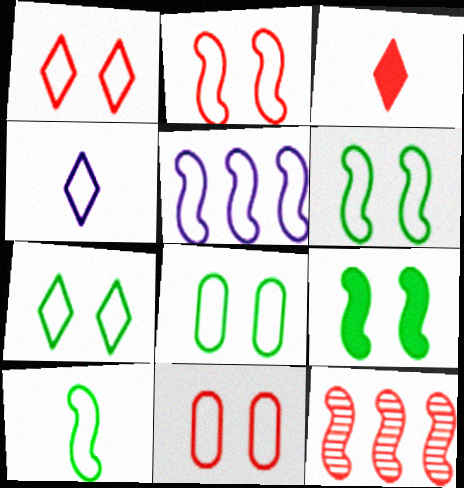[[1, 2, 11], 
[2, 5, 10], 
[3, 11, 12], 
[6, 7, 8]]